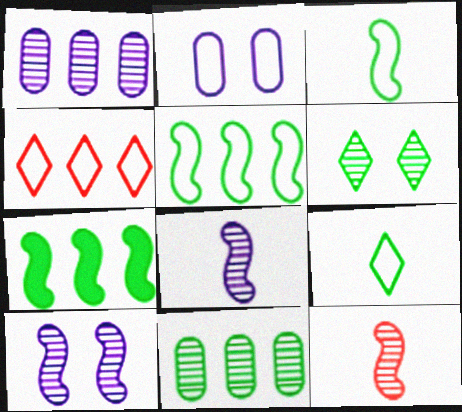[[1, 4, 7], 
[1, 6, 12], 
[2, 3, 4]]